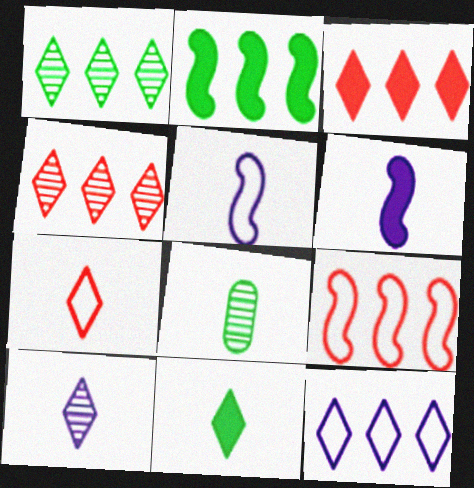[[1, 3, 12], 
[6, 7, 8], 
[7, 10, 11]]